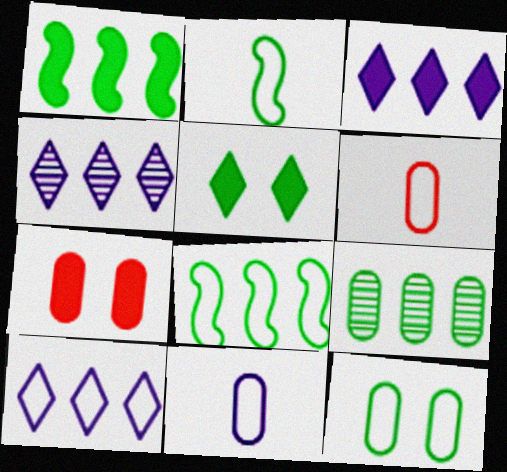[[2, 4, 7], 
[2, 5, 9], 
[3, 4, 10], 
[7, 9, 11]]